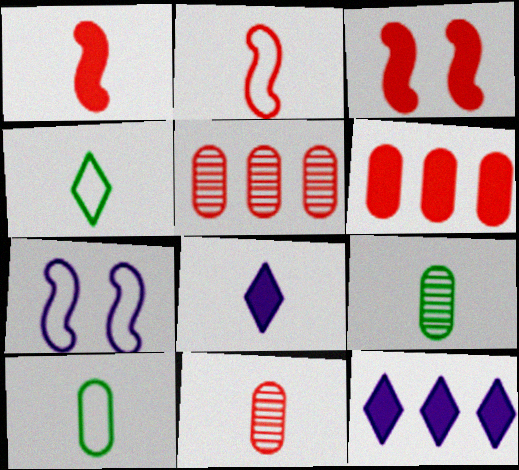[[2, 8, 9]]